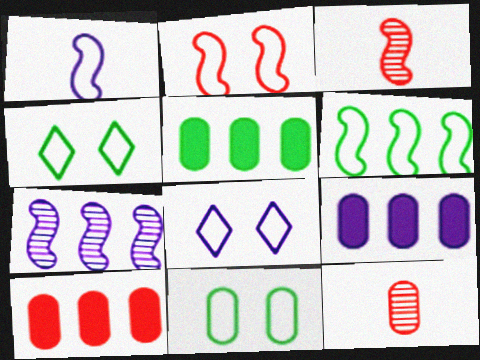[[1, 2, 6], 
[2, 8, 11], 
[3, 4, 9], 
[3, 5, 8], 
[5, 9, 10], 
[9, 11, 12]]